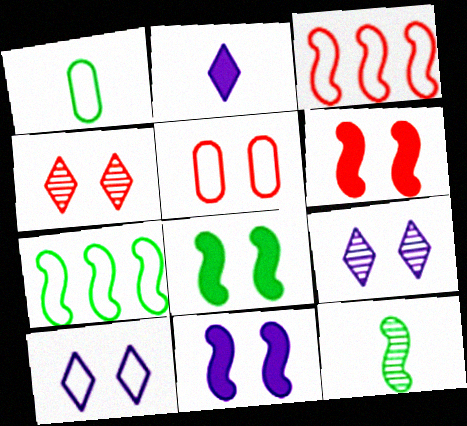[[1, 3, 10], 
[3, 11, 12], 
[4, 5, 6], 
[5, 8, 9], 
[6, 8, 11], 
[7, 8, 12]]